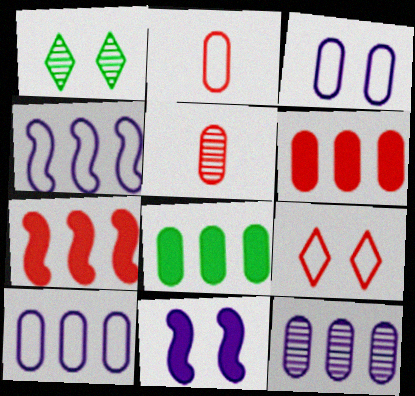[[3, 5, 8], 
[5, 7, 9]]